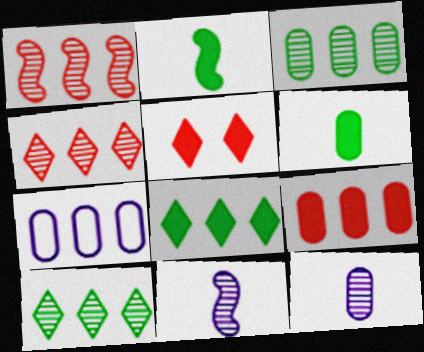[[1, 7, 8], 
[3, 7, 9]]